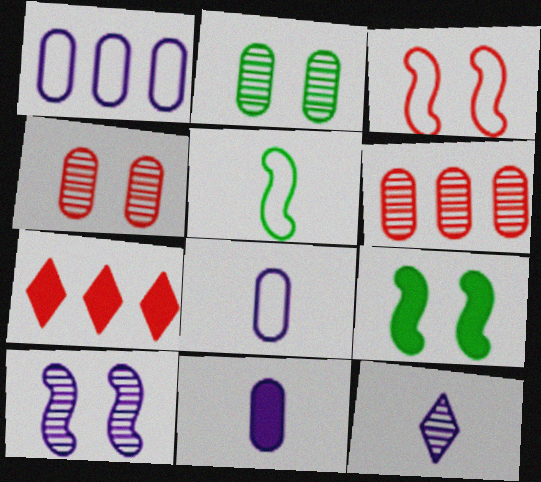[[3, 9, 10], 
[7, 9, 11]]